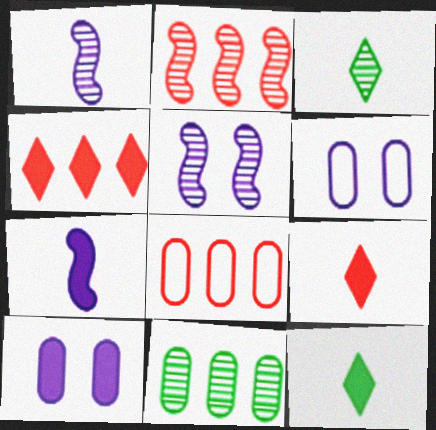[[2, 4, 8], 
[2, 6, 12], 
[5, 8, 12]]